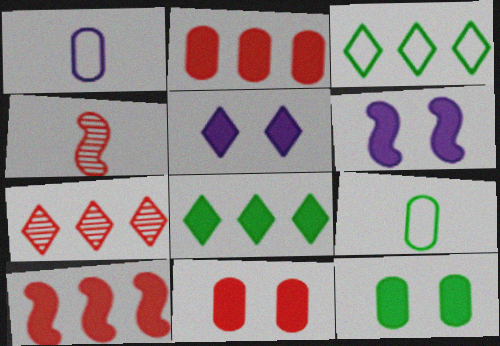[[6, 7, 9]]